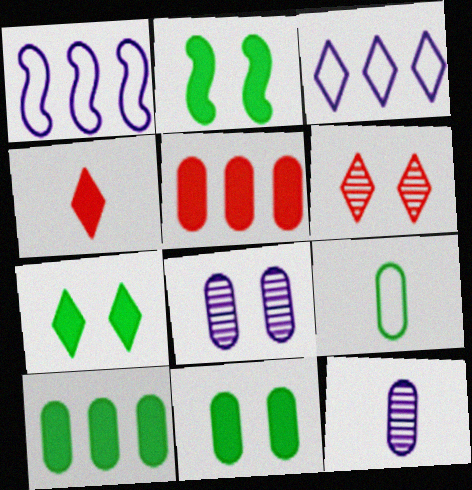[[2, 7, 11], 
[5, 8, 9]]